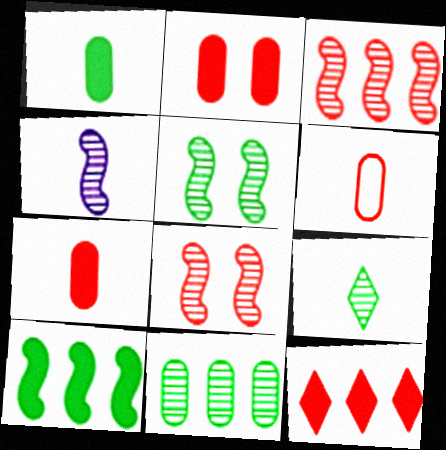[[3, 4, 5], 
[5, 9, 11], 
[6, 8, 12]]